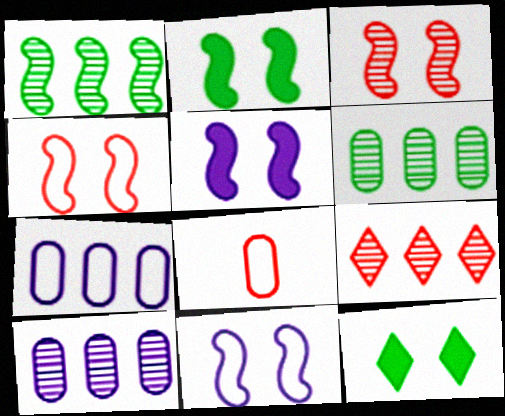[[1, 9, 10], 
[2, 3, 11]]